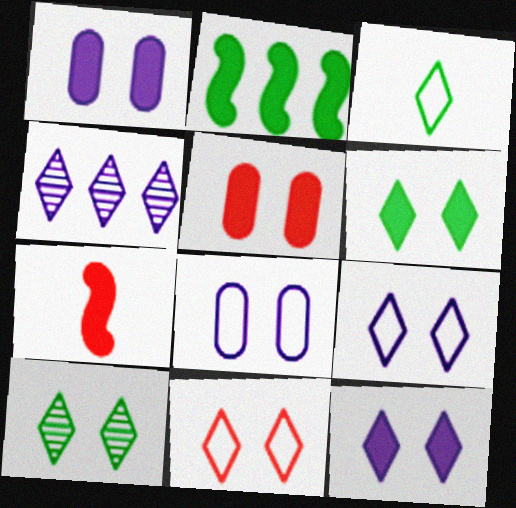[[10, 11, 12]]